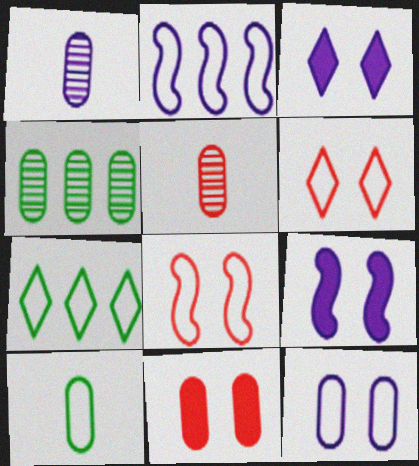[[1, 2, 3], 
[2, 6, 10], 
[5, 7, 9]]